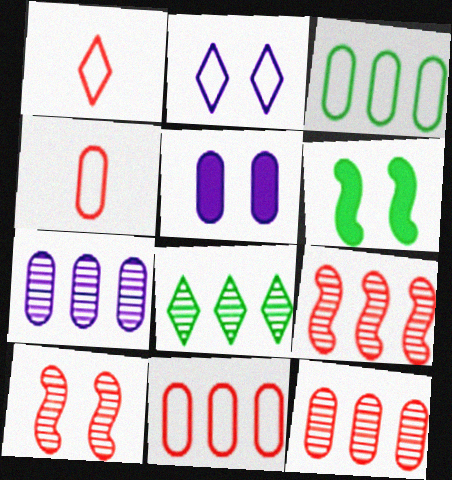[[1, 6, 7], 
[7, 8, 9]]